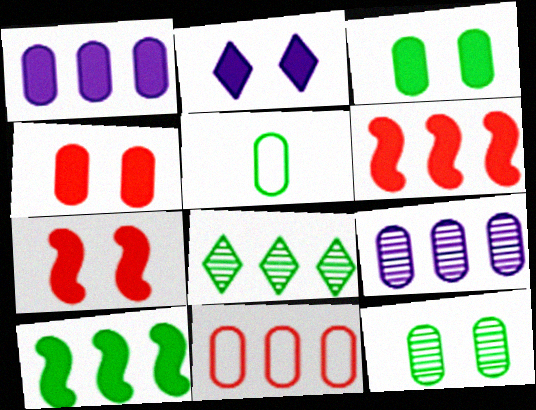[[2, 3, 7], 
[4, 5, 9]]